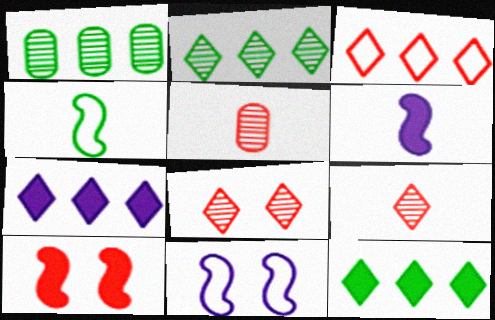[[2, 3, 7], 
[3, 5, 10], 
[5, 11, 12]]